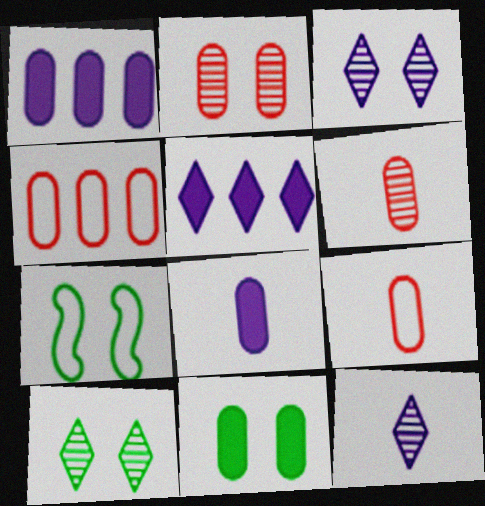[[5, 6, 7], 
[7, 10, 11]]